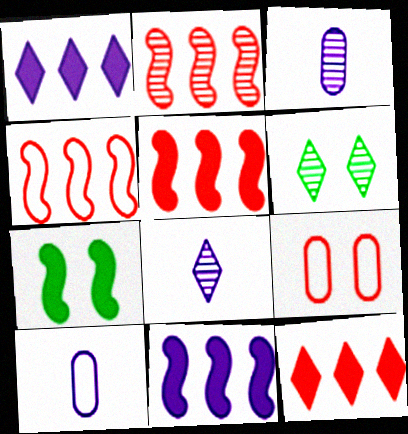[[2, 3, 6], 
[2, 4, 5], 
[5, 6, 10]]